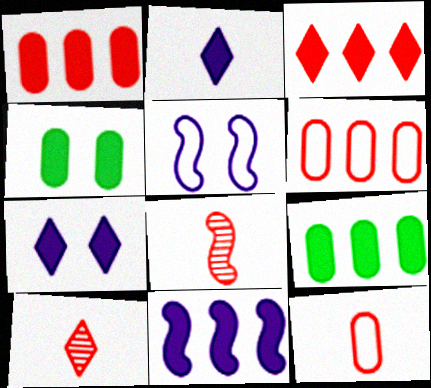[[3, 9, 11], 
[5, 9, 10]]